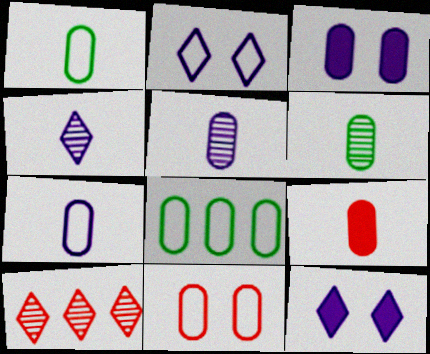[[1, 5, 9], 
[6, 7, 9], 
[7, 8, 11]]